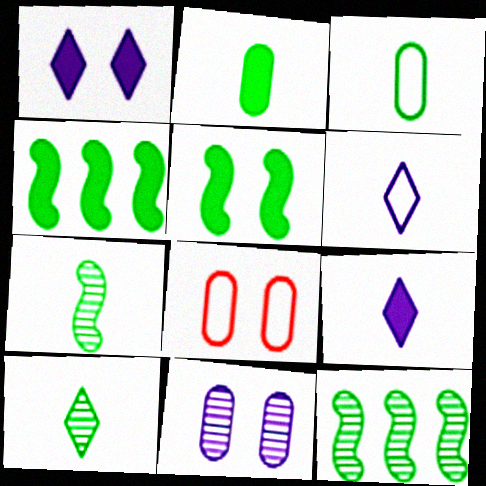[[8, 9, 12]]